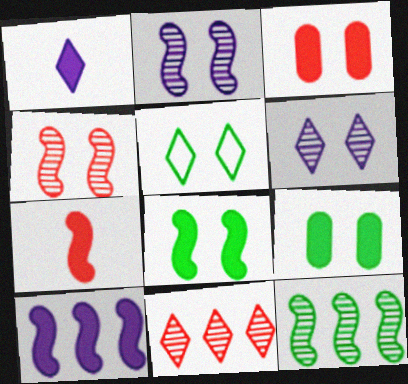[[1, 5, 11], 
[2, 3, 5], 
[7, 8, 10]]